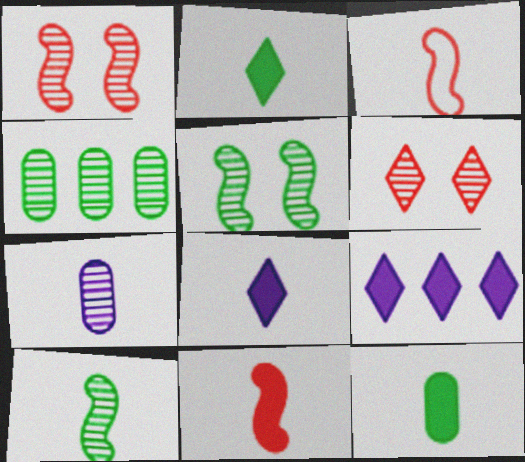[[2, 3, 7], 
[8, 11, 12]]